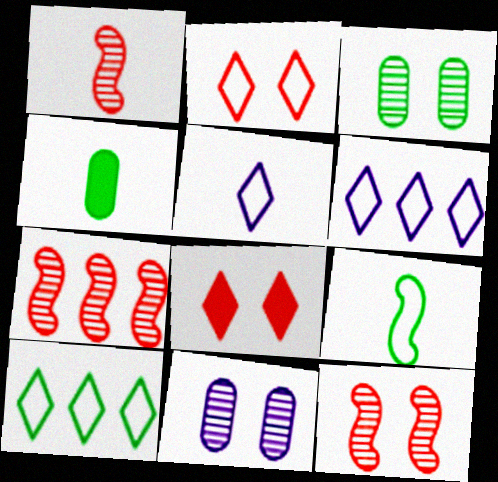[[1, 4, 5], 
[1, 7, 12], 
[2, 5, 10], 
[4, 6, 12]]